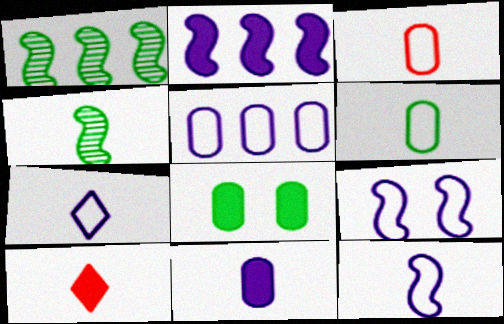[[2, 8, 10], 
[5, 7, 9]]